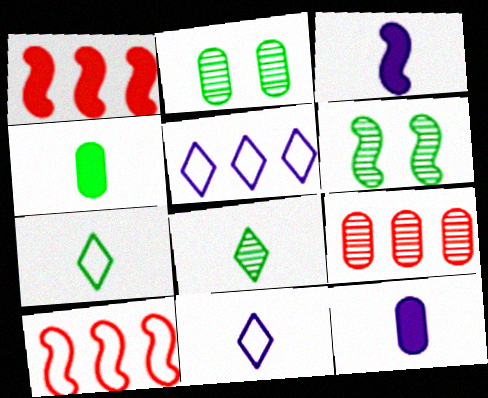[[1, 2, 11], 
[3, 6, 10]]